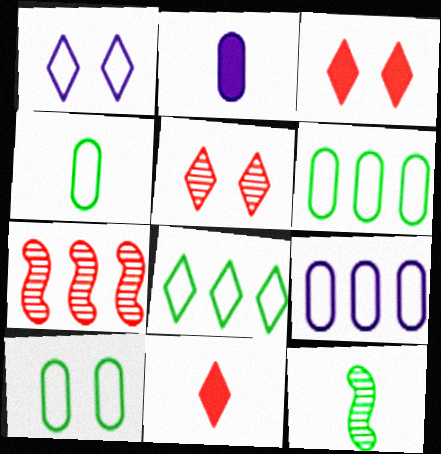[[3, 9, 12], 
[4, 6, 10]]